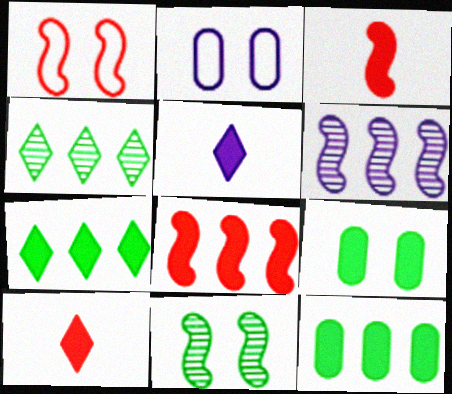[[2, 3, 4], 
[2, 5, 6], 
[5, 8, 9]]